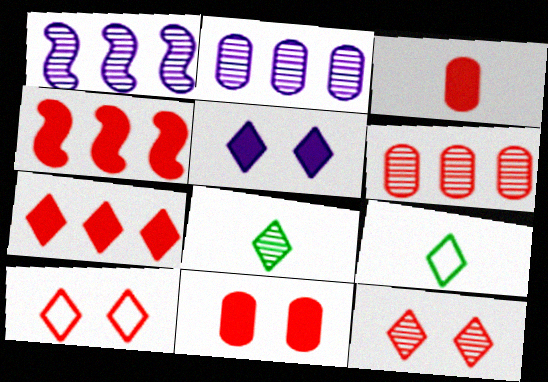[[1, 9, 11]]